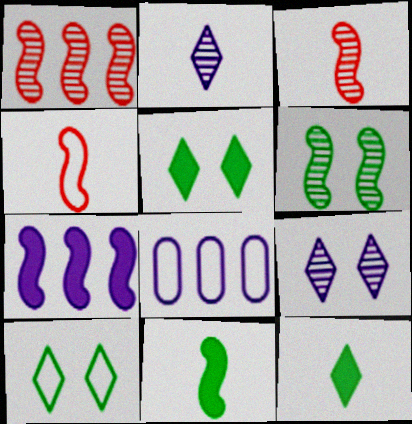[[3, 5, 8], 
[4, 6, 7], 
[4, 8, 10]]